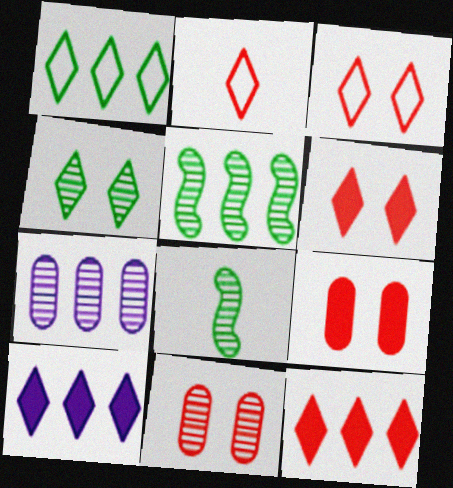[[2, 4, 10]]